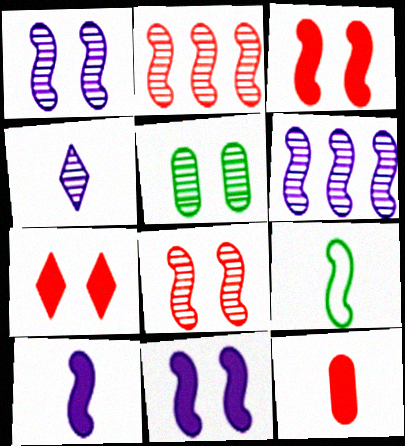[[2, 4, 5], 
[2, 9, 11], 
[3, 6, 9], 
[4, 9, 12]]